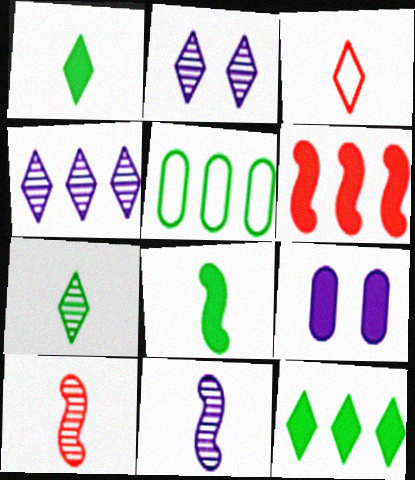[[1, 6, 9], 
[2, 3, 12], 
[4, 5, 6]]